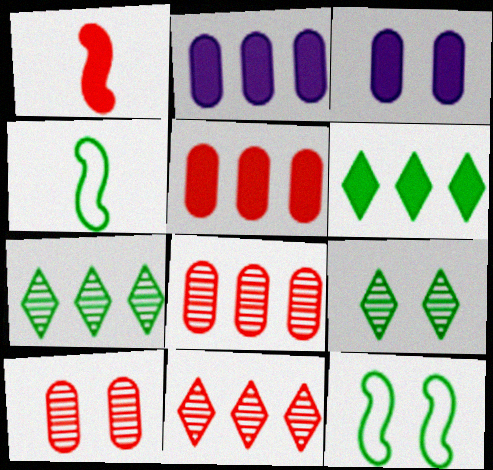[[1, 3, 6], 
[3, 4, 11]]